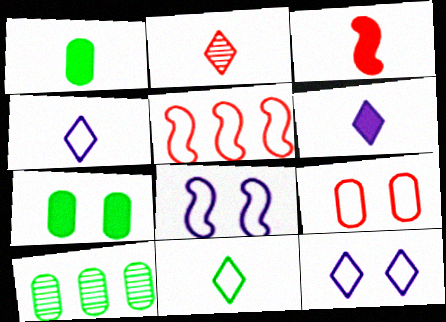[[1, 3, 6], 
[2, 6, 11], 
[3, 10, 12]]